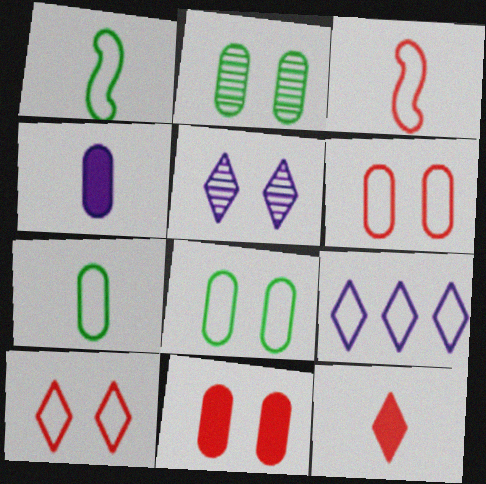[[1, 6, 9], 
[3, 8, 9]]